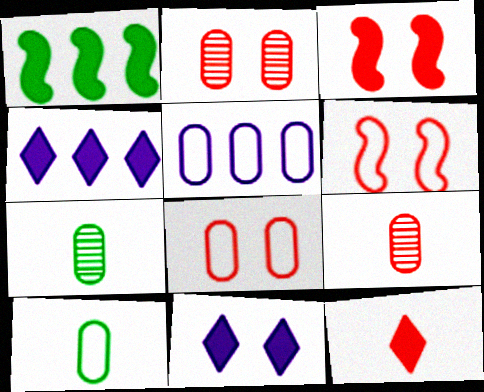[[4, 6, 7], 
[5, 8, 10]]